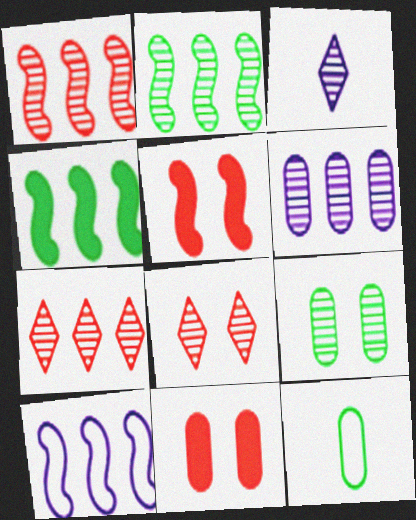[[1, 3, 9], 
[1, 4, 10], 
[2, 6, 7], 
[6, 11, 12]]